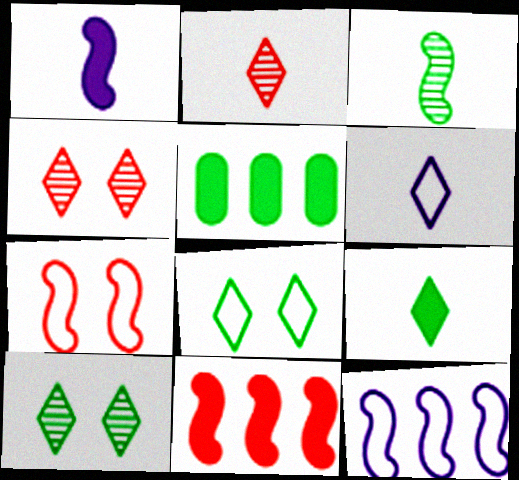[[2, 6, 9], 
[3, 5, 8]]